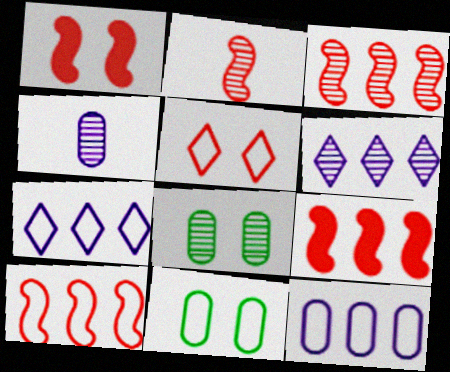[[1, 2, 10], 
[2, 6, 8], 
[3, 9, 10]]